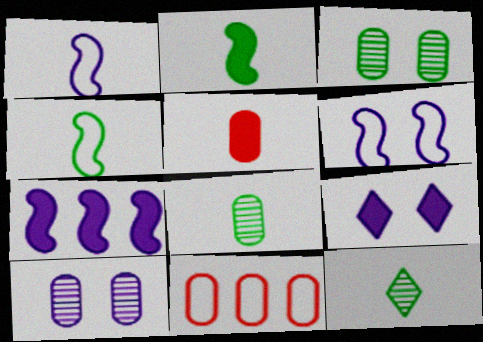[[1, 5, 12], 
[6, 9, 10]]